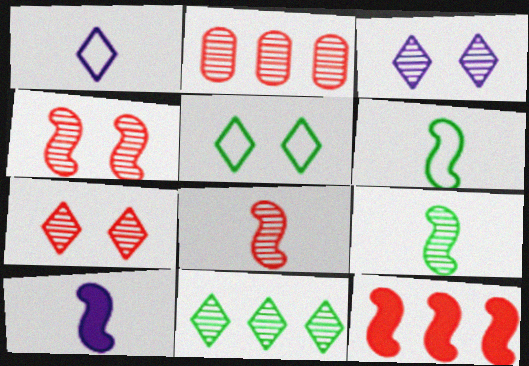[[2, 3, 9], 
[2, 5, 10], 
[2, 7, 8], 
[6, 8, 10]]